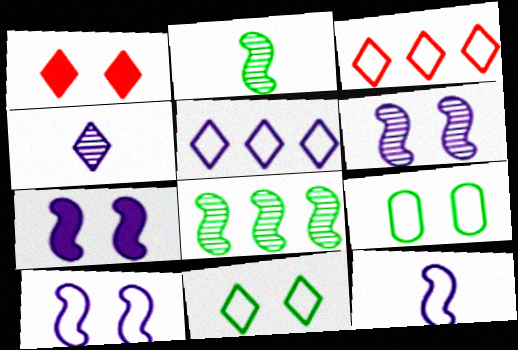[[1, 6, 9], 
[3, 9, 12], 
[6, 7, 10]]